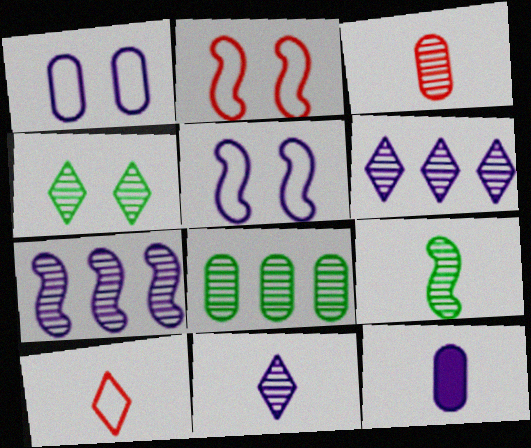[[3, 4, 7], 
[3, 9, 11], 
[4, 8, 9], 
[5, 6, 12], 
[9, 10, 12]]